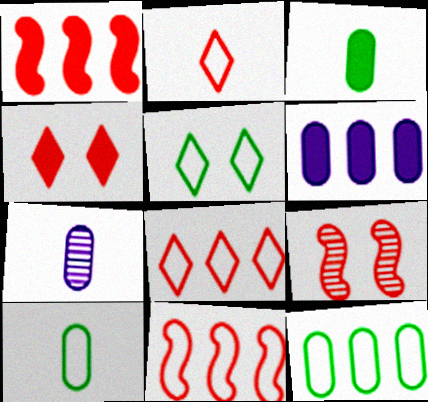[[1, 5, 7]]